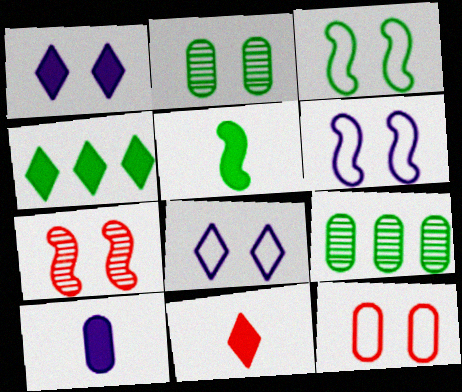[[1, 4, 11], 
[3, 8, 12], 
[5, 10, 11], 
[6, 9, 11], 
[9, 10, 12]]